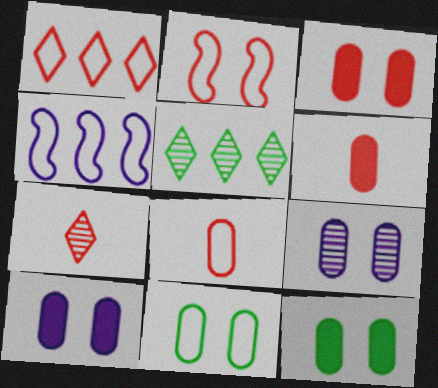[[1, 2, 8], 
[3, 9, 11], 
[3, 10, 12], 
[4, 7, 12]]